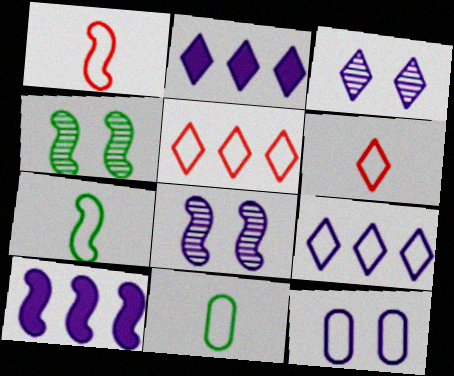[[1, 4, 10], 
[5, 7, 12]]